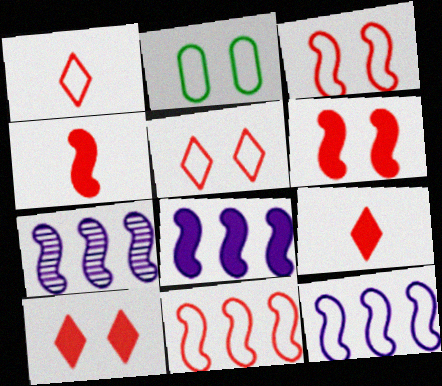[[1, 2, 12], 
[2, 7, 9], 
[7, 8, 12]]